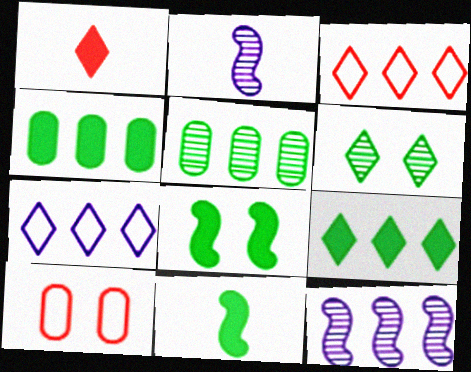[[1, 6, 7], 
[2, 9, 10], 
[3, 4, 12]]